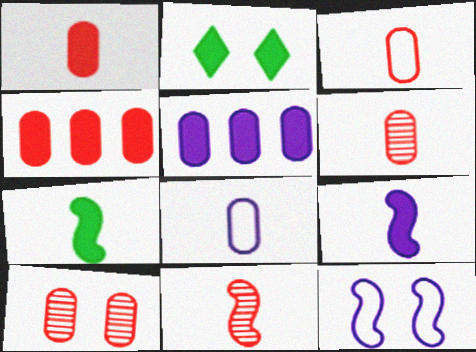[[1, 3, 6], 
[2, 4, 9], 
[2, 10, 12], 
[3, 4, 10]]